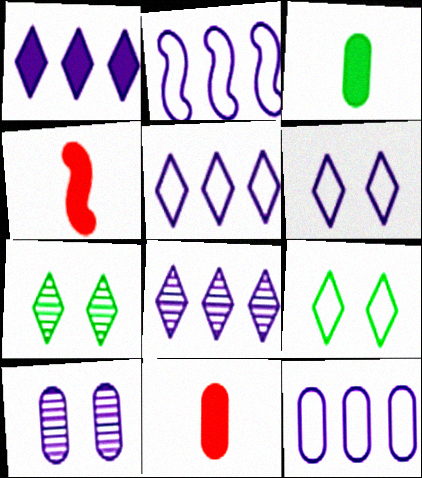[[1, 5, 8], 
[2, 5, 12], 
[2, 7, 11], 
[4, 7, 12]]